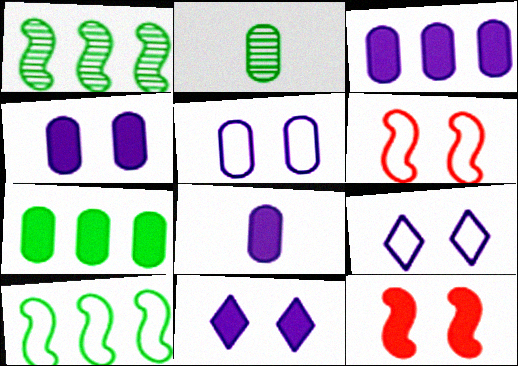[[3, 4, 8]]